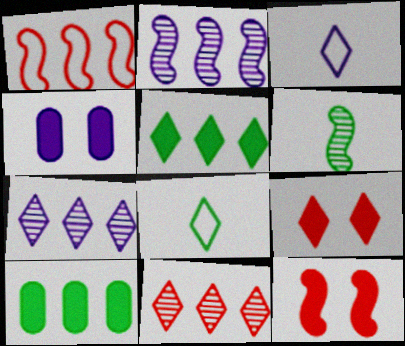[[1, 7, 10], 
[2, 3, 4], 
[7, 8, 9]]